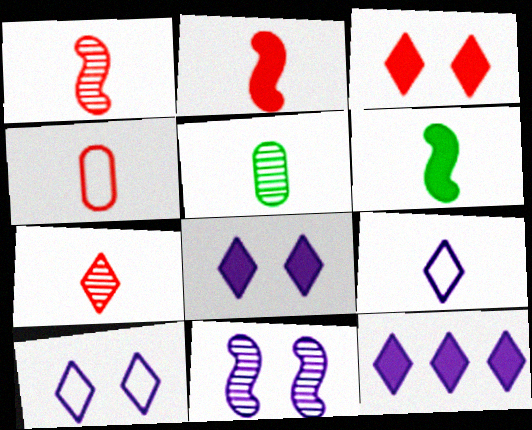[[2, 4, 7], 
[2, 5, 9]]